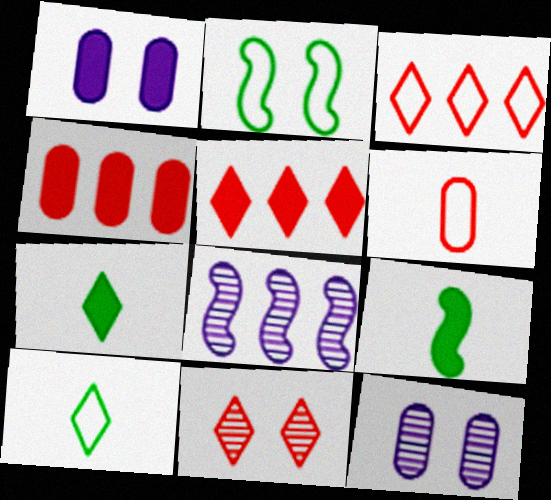[[1, 2, 11], 
[1, 5, 9], 
[3, 9, 12]]